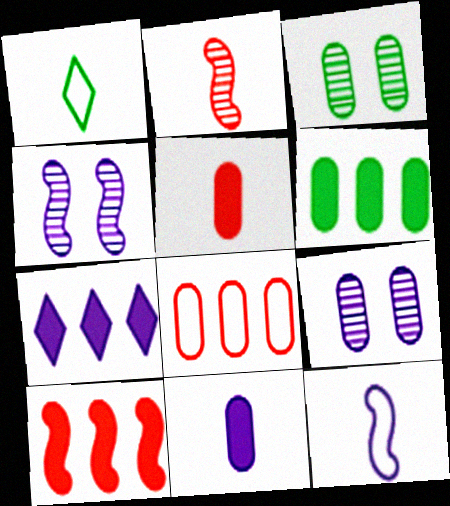[[1, 2, 11], 
[1, 9, 10], 
[3, 8, 11], 
[6, 7, 10], 
[7, 9, 12]]